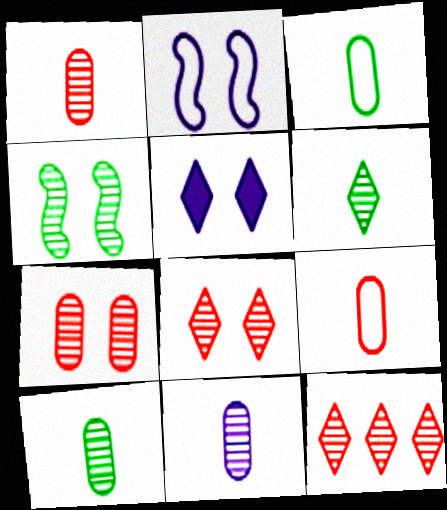[[1, 10, 11], 
[4, 11, 12]]